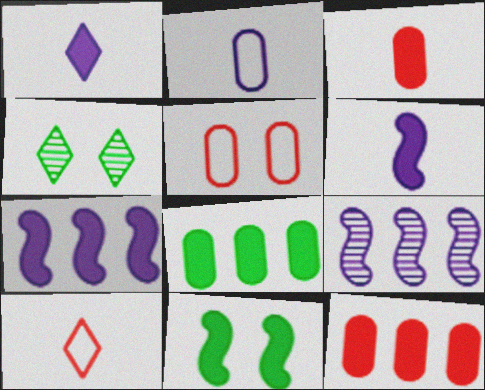[[1, 11, 12]]